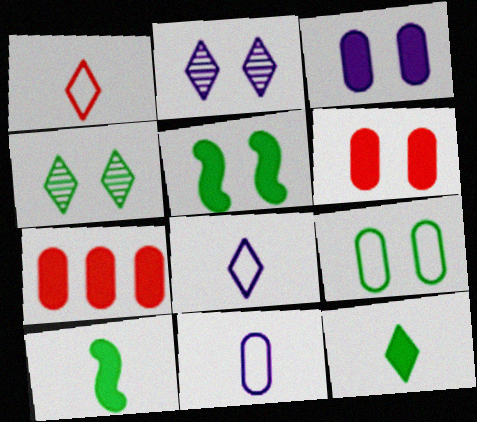[[4, 5, 9]]